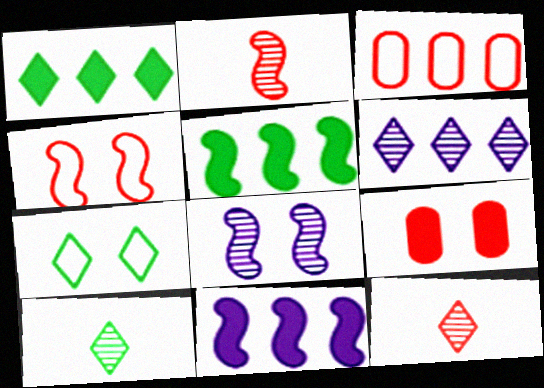[[1, 7, 10], 
[3, 5, 6], 
[7, 8, 9]]